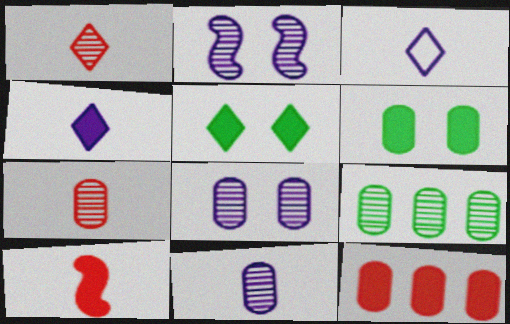[[1, 2, 9], 
[7, 8, 9]]